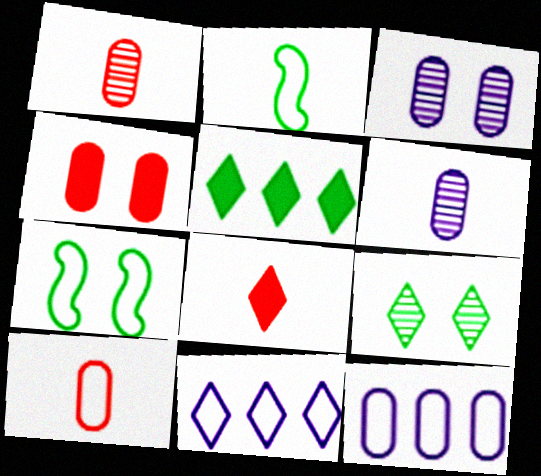[[2, 6, 8], 
[7, 10, 11], 
[8, 9, 11]]